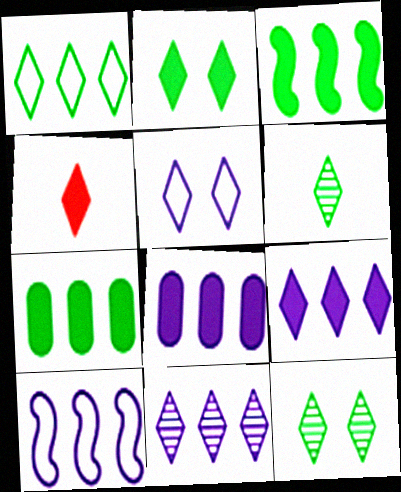[[1, 2, 6], 
[2, 4, 9], 
[8, 10, 11]]